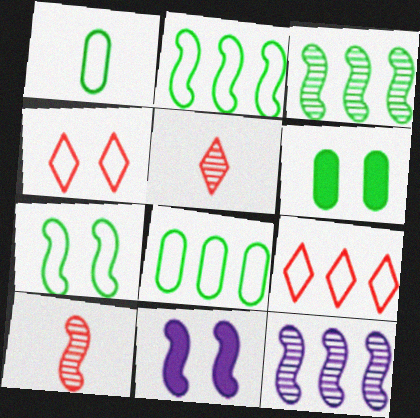[[2, 10, 11], 
[5, 8, 11]]